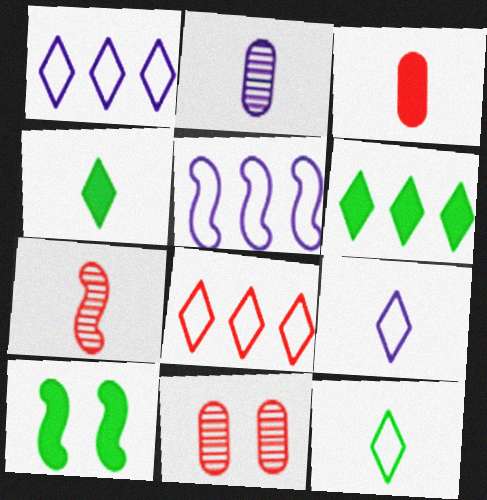[[2, 8, 10], 
[4, 5, 11], 
[5, 7, 10]]